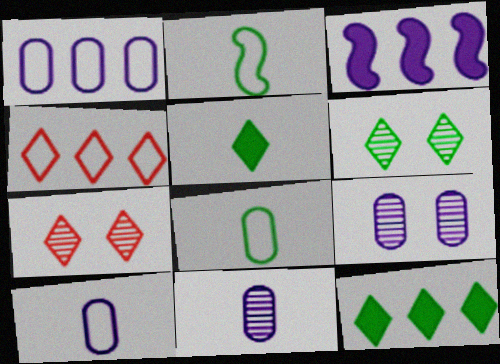[[3, 7, 8]]